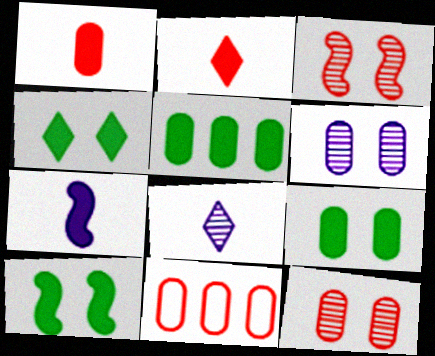[[1, 11, 12], 
[2, 3, 11], 
[4, 9, 10], 
[8, 10, 11]]